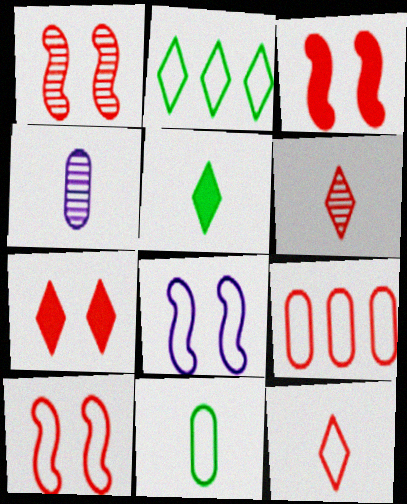[[1, 3, 10], 
[2, 3, 4], 
[3, 6, 9], 
[9, 10, 12]]